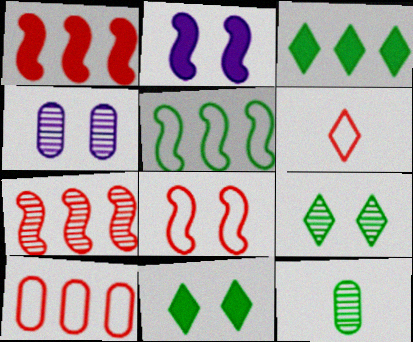[[4, 8, 11], 
[5, 11, 12], 
[6, 8, 10]]